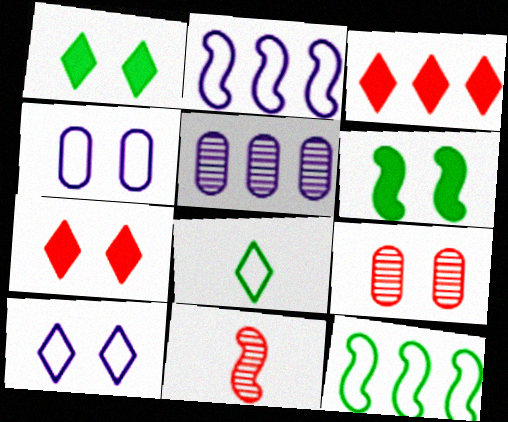[[2, 6, 11], 
[3, 5, 12], 
[6, 9, 10]]